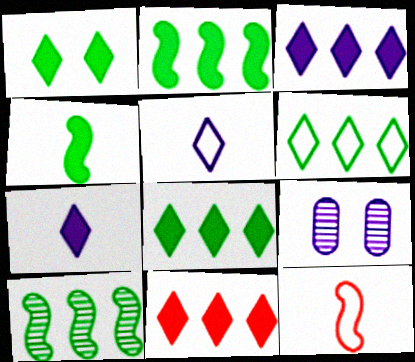[[1, 7, 11], 
[3, 8, 11], 
[8, 9, 12]]